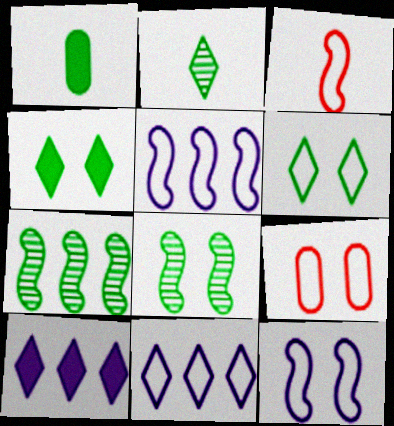[[1, 6, 7], 
[6, 9, 12]]